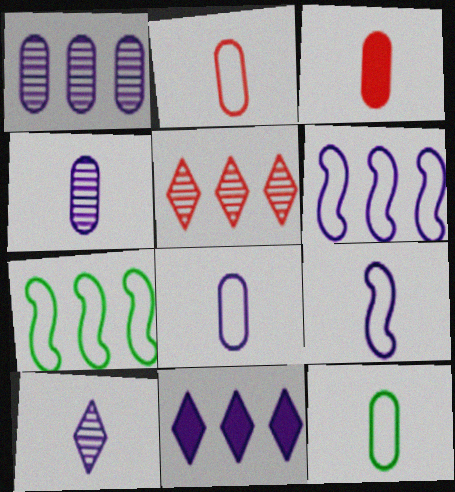[[1, 6, 11], 
[2, 8, 12], 
[3, 4, 12]]